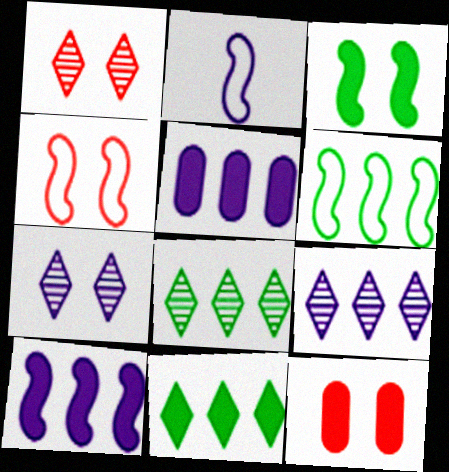[[1, 4, 12], 
[2, 4, 6], 
[2, 5, 7], 
[2, 8, 12]]